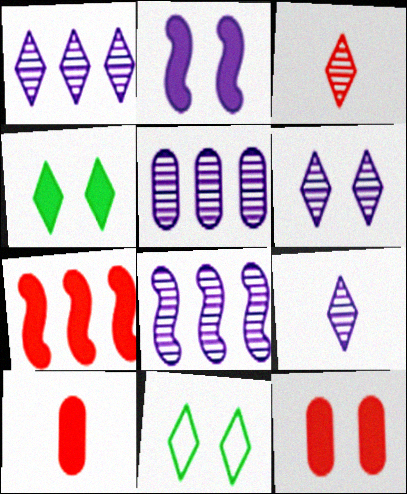[[1, 5, 8], 
[1, 6, 9], 
[2, 4, 12], 
[8, 10, 11]]